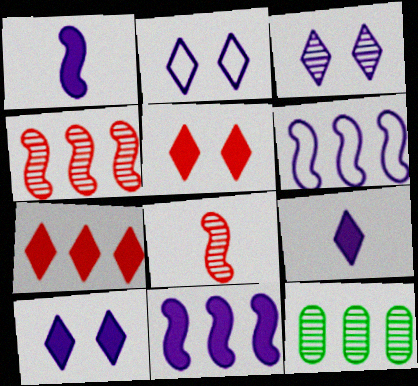[[2, 3, 10], 
[3, 8, 12], 
[6, 7, 12]]